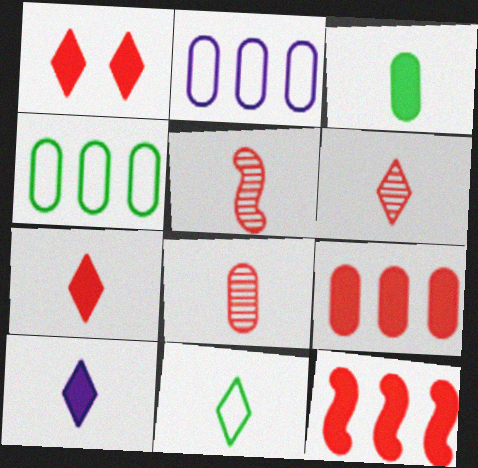[[5, 6, 8], 
[6, 10, 11]]